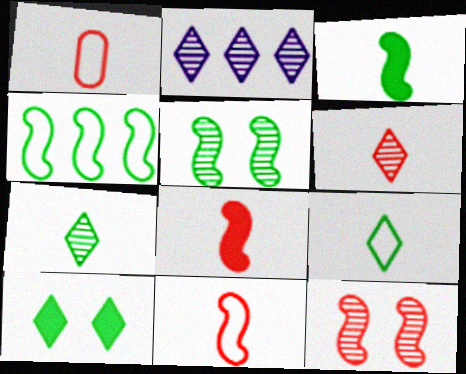[[1, 6, 8], 
[3, 4, 5]]